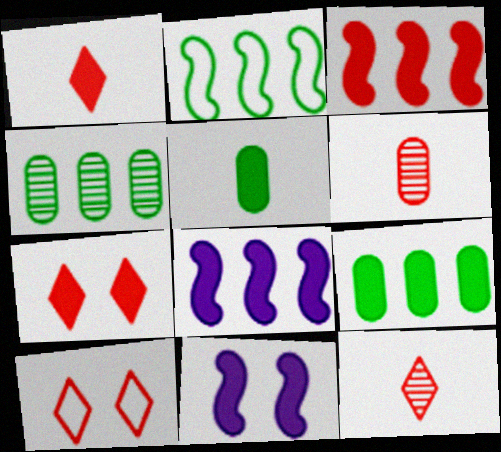[[1, 9, 11], 
[3, 6, 10], 
[5, 7, 8]]